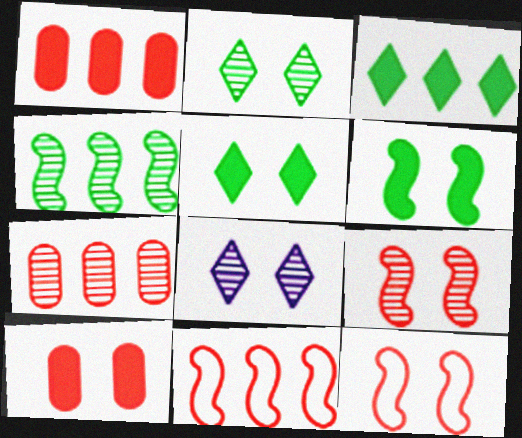[]